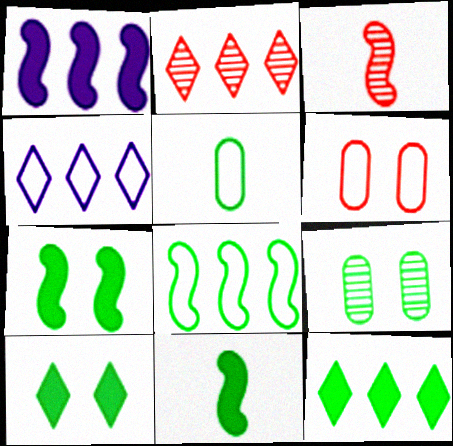[[2, 4, 12]]